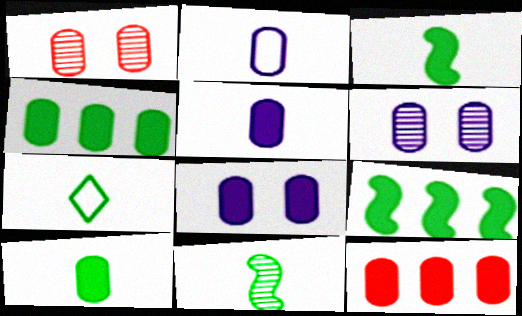[[1, 2, 4], 
[7, 10, 11], 
[8, 10, 12]]